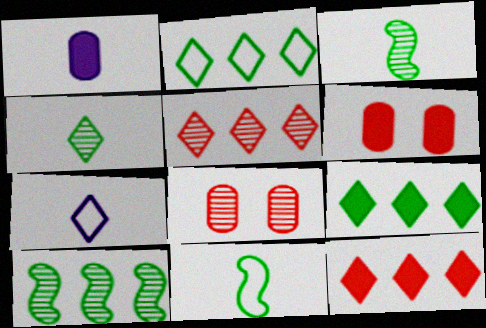[[6, 7, 10]]